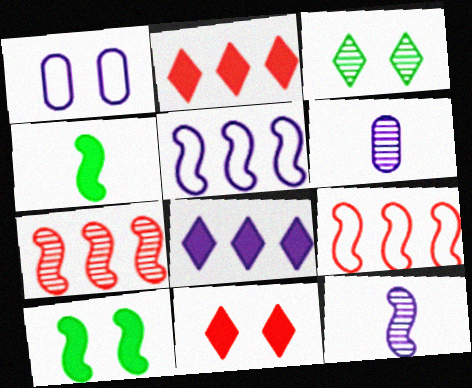[[1, 8, 12], 
[3, 6, 7], 
[9, 10, 12]]